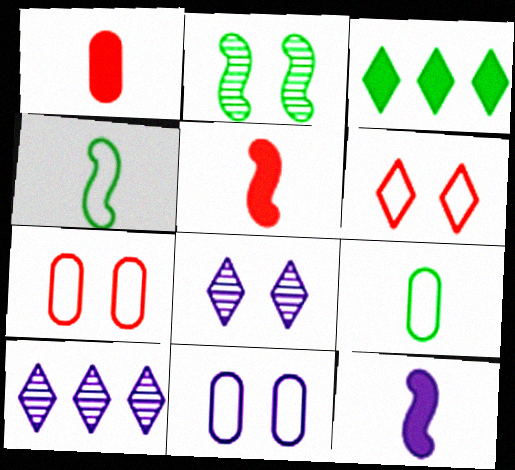[[2, 3, 9], 
[10, 11, 12]]